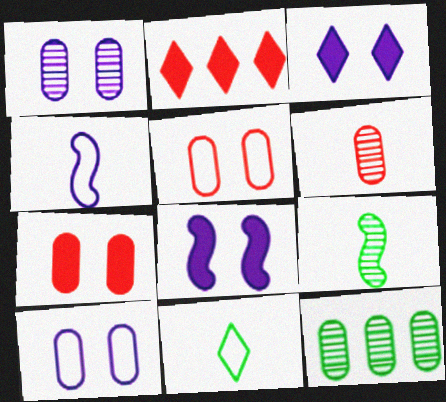[[1, 6, 12], 
[2, 9, 10]]